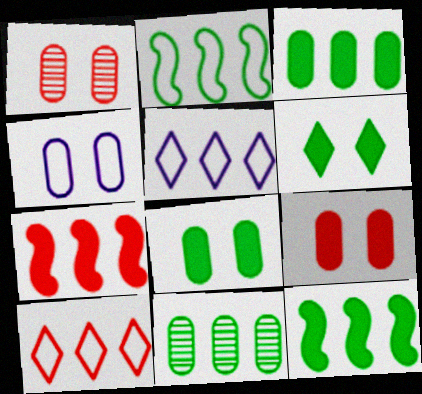[[1, 4, 8], 
[5, 7, 11]]